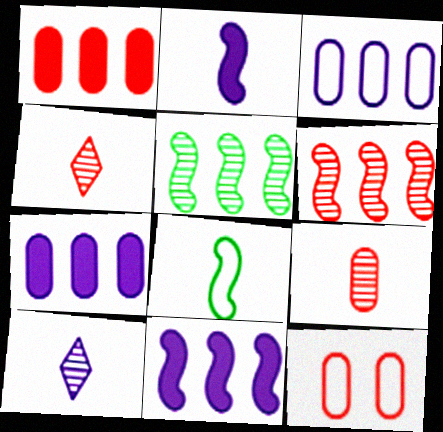[[1, 9, 12]]